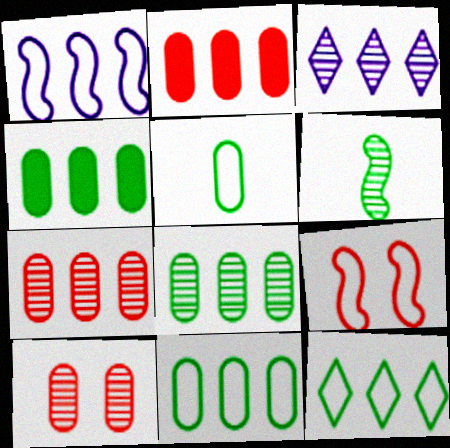[[3, 6, 10], 
[4, 8, 11]]